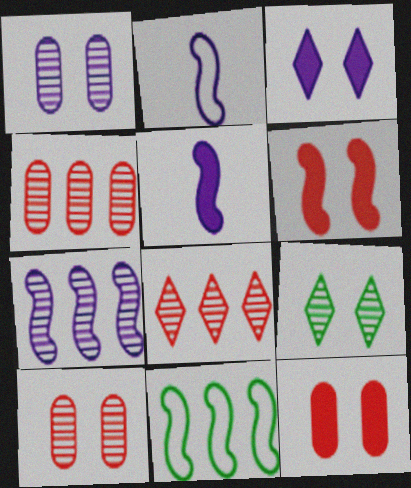[]